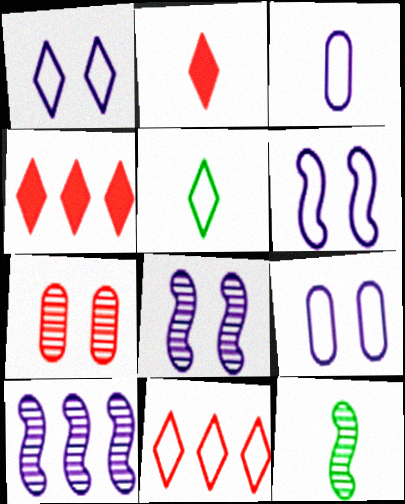[[1, 5, 11], 
[1, 6, 9], 
[2, 3, 12], 
[4, 9, 12]]